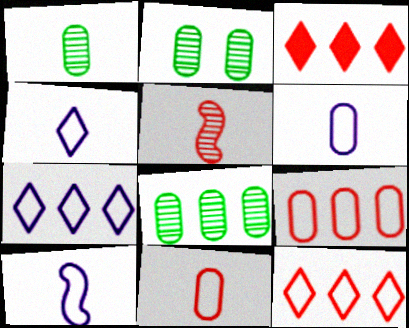[[1, 2, 8], 
[2, 3, 10], 
[4, 6, 10]]